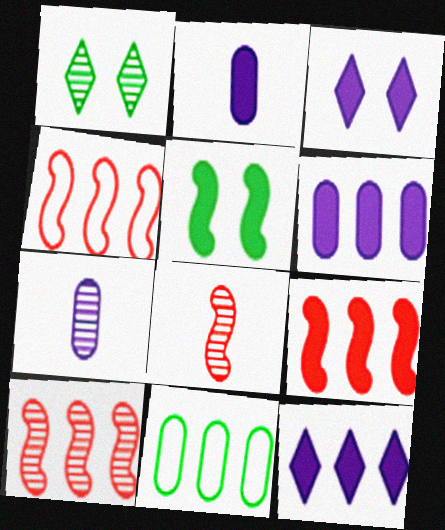[[1, 2, 4], 
[1, 7, 10], 
[3, 8, 11], 
[4, 9, 10], 
[10, 11, 12]]